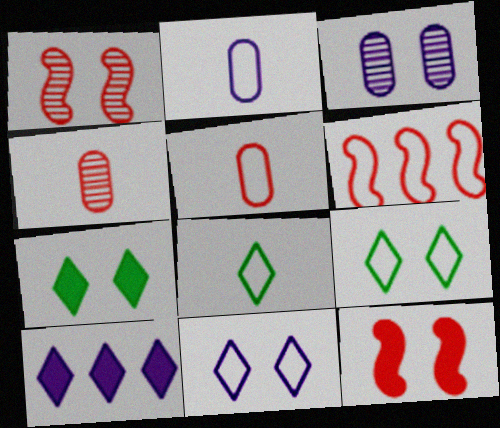[[2, 6, 9], 
[3, 9, 12]]